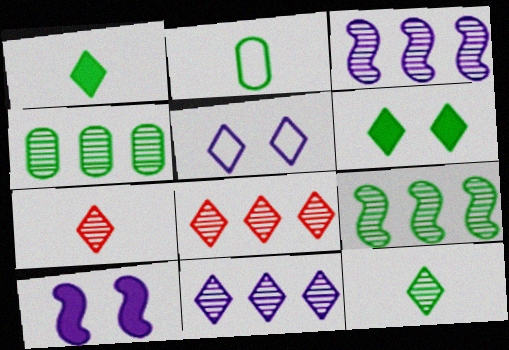[[1, 5, 8], 
[2, 6, 9], 
[2, 8, 10], 
[3, 4, 8]]